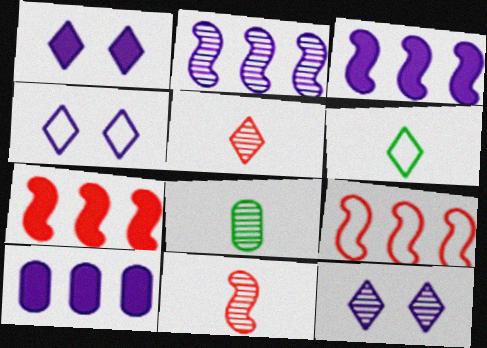[[1, 4, 12], 
[1, 8, 9], 
[4, 7, 8]]